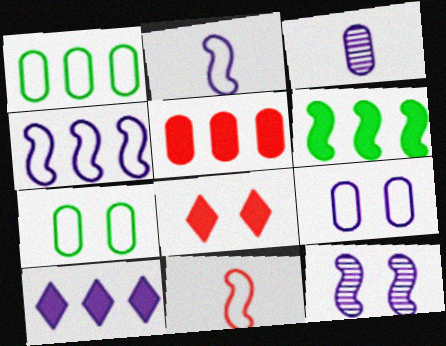[[3, 5, 7], 
[5, 6, 10], 
[6, 11, 12], 
[7, 8, 12]]